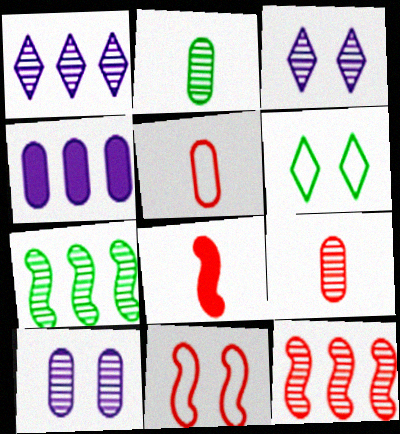[[2, 3, 12], 
[3, 7, 9], 
[8, 11, 12]]